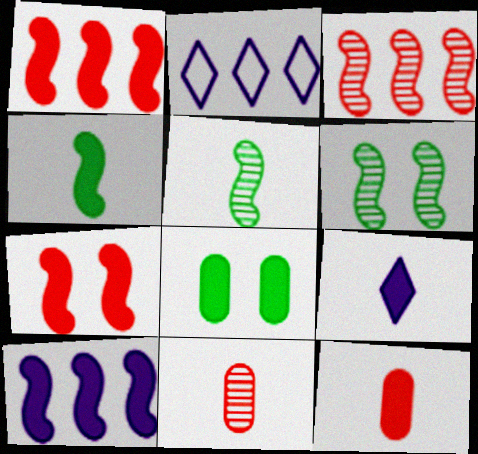[[1, 8, 9], 
[2, 6, 12], 
[4, 7, 10], 
[4, 9, 12]]